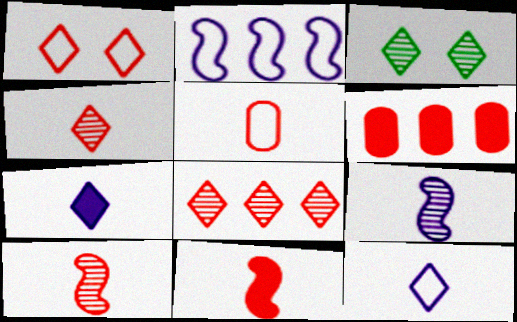[[1, 6, 10], 
[4, 5, 11]]